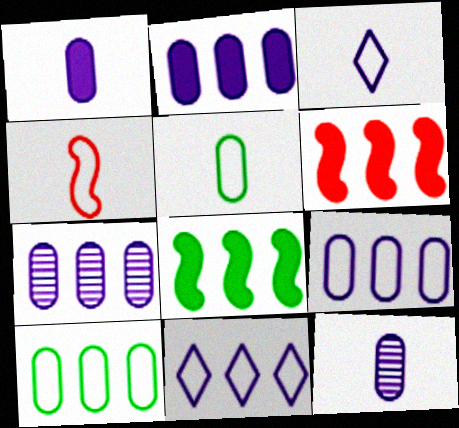[[2, 7, 9], 
[3, 4, 5]]